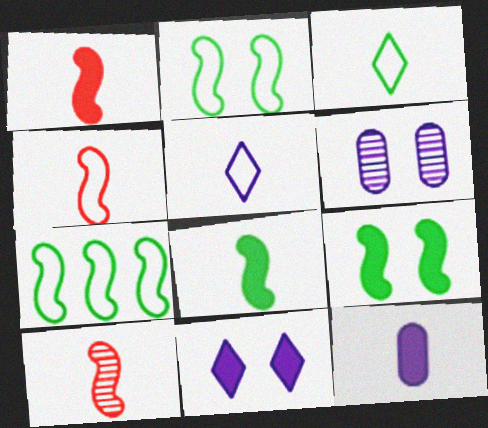[[1, 4, 10], 
[3, 10, 12]]